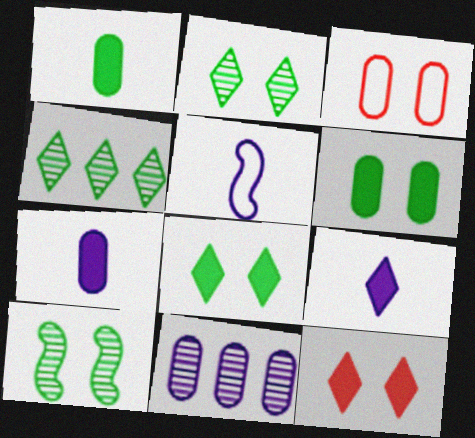[[1, 3, 11]]